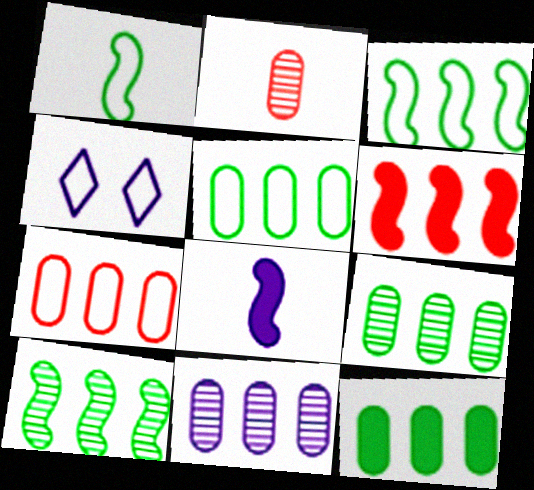[[1, 4, 7], 
[4, 8, 11], 
[5, 9, 12], 
[7, 11, 12]]